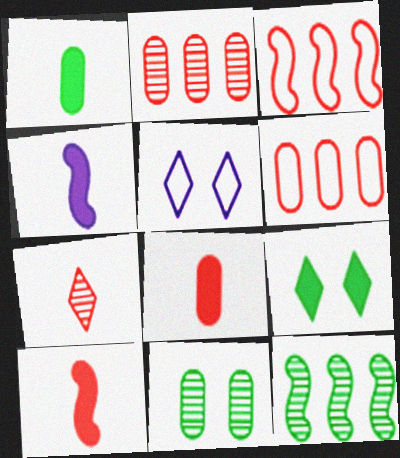[[5, 8, 12]]